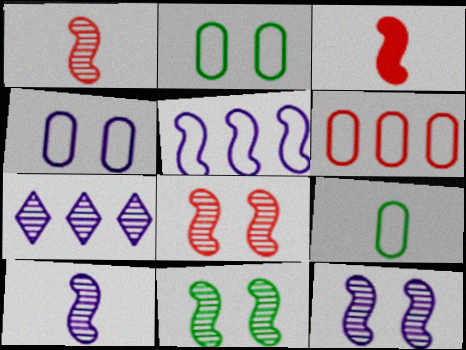[[2, 3, 7], 
[3, 5, 11], 
[4, 6, 9], 
[8, 11, 12]]